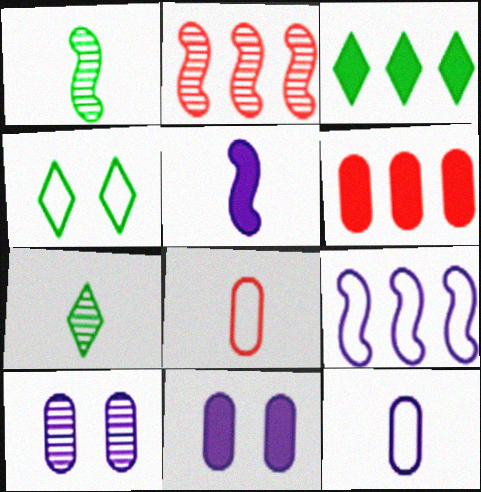[[2, 7, 10], 
[3, 4, 7], 
[4, 8, 9], 
[5, 7, 8]]